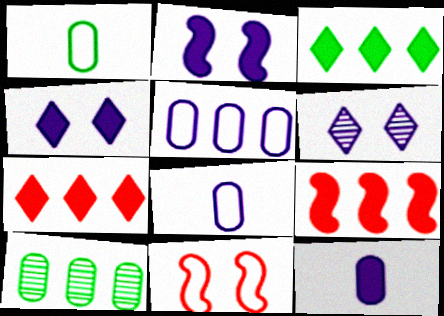[[1, 6, 9]]